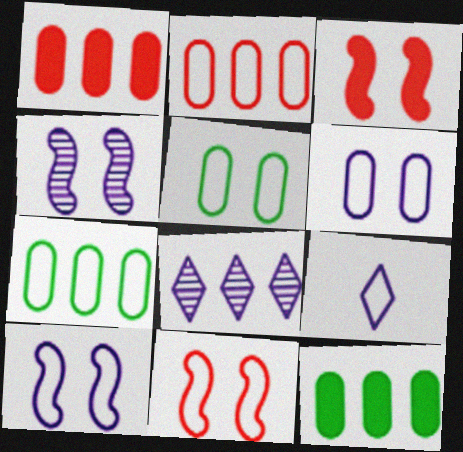[[7, 9, 11]]